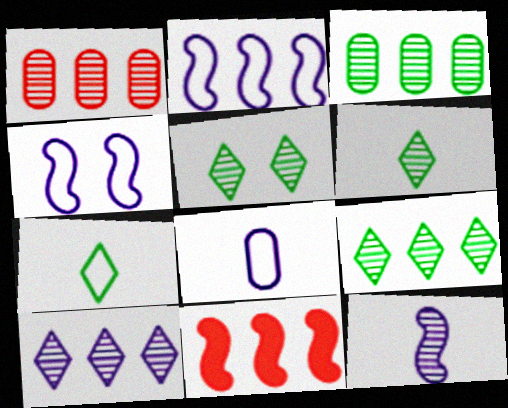[[1, 5, 12], 
[5, 6, 9], 
[5, 8, 11]]